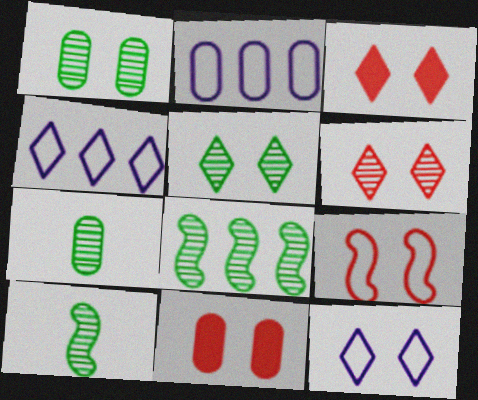[[2, 3, 10], 
[2, 7, 11], 
[3, 5, 12], 
[4, 10, 11], 
[5, 7, 8], 
[6, 9, 11]]